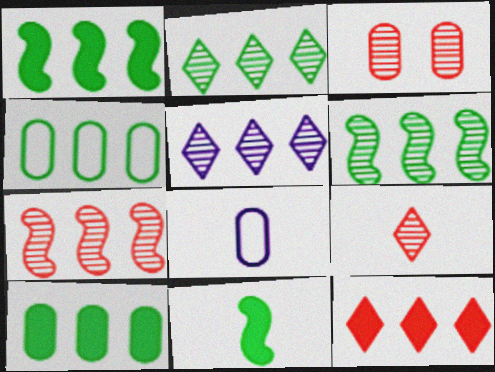[[1, 2, 4], 
[3, 7, 9], 
[3, 8, 10], 
[8, 9, 11]]